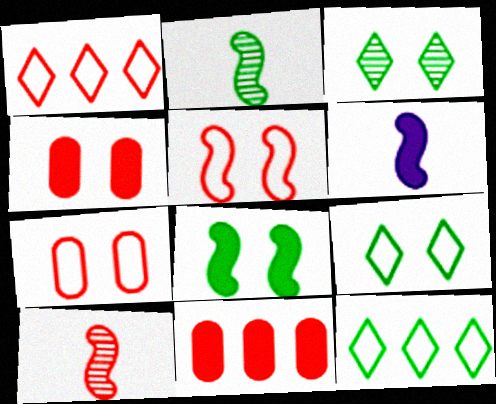[[1, 4, 10]]